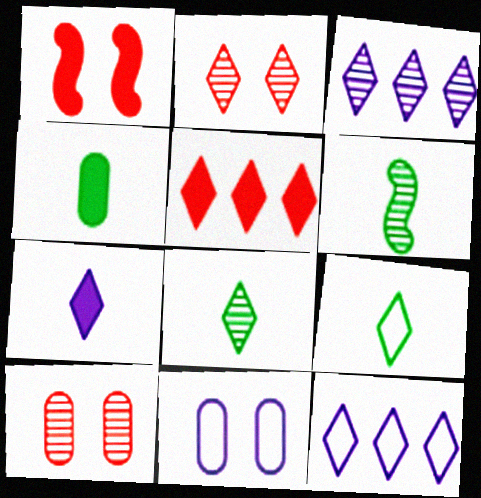[[2, 3, 8], 
[3, 6, 10], 
[4, 6, 9], 
[5, 6, 11]]